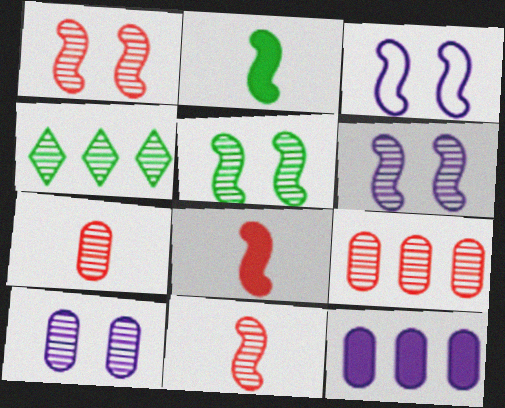[[1, 5, 6], 
[4, 6, 7], 
[4, 10, 11]]